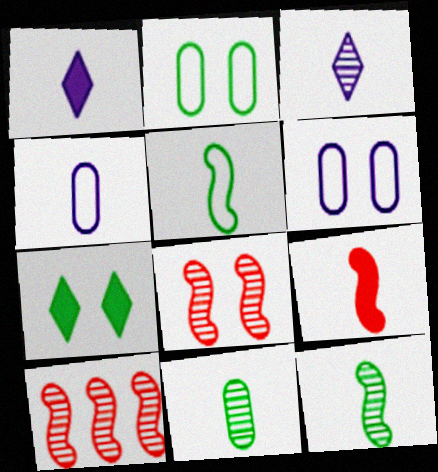[[1, 2, 10], 
[4, 7, 10], 
[6, 7, 8]]